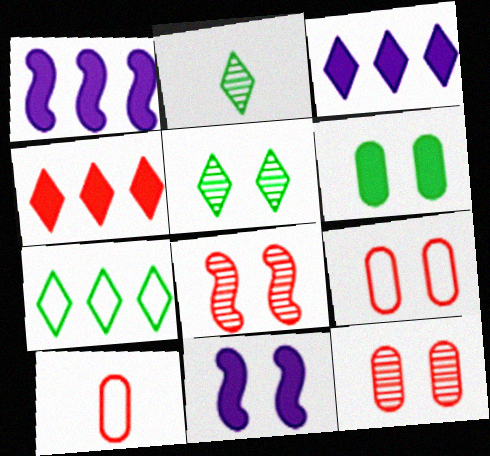[[1, 2, 9], 
[1, 5, 10], 
[4, 8, 10], 
[5, 9, 11]]